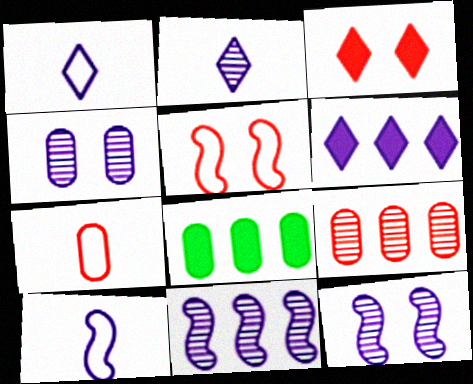[[2, 4, 11], 
[2, 5, 8], 
[4, 6, 10], 
[4, 7, 8]]